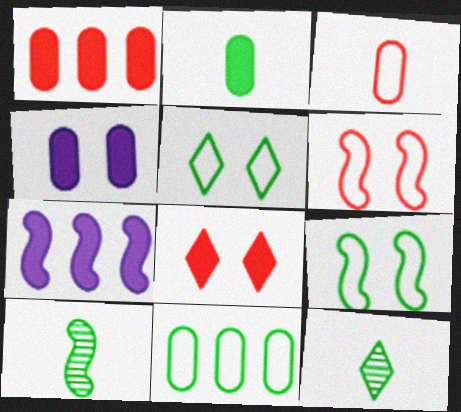[[1, 2, 4], 
[2, 7, 8], 
[6, 7, 10]]